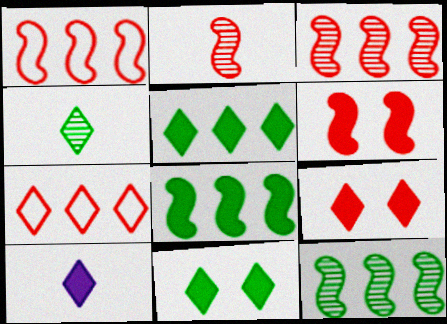[[1, 2, 6], 
[5, 9, 10]]